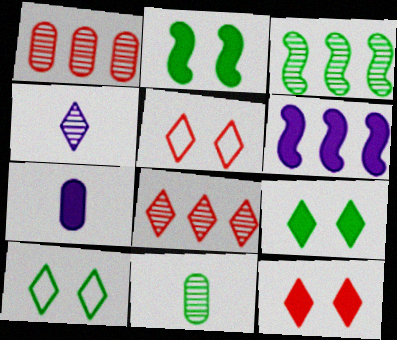[[3, 5, 7], 
[5, 6, 11]]